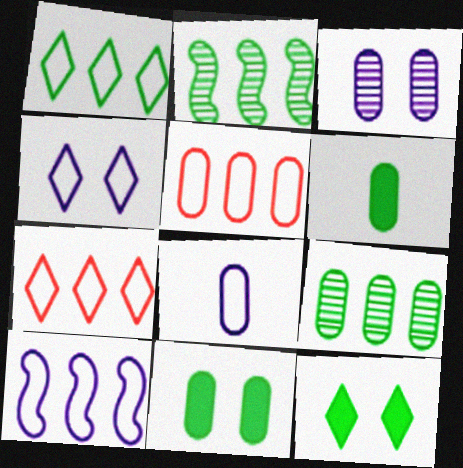[[1, 5, 10], 
[3, 5, 6], 
[4, 8, 10]]